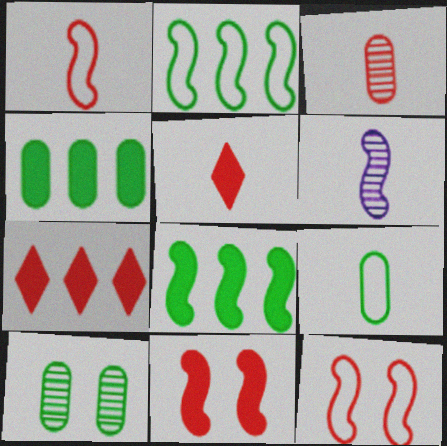[[1, 3, 5], 
[2, 6, 11], 
[3, 7, 12], 
[4, 9, 10], 
[5, 6, 9], 
[6, 8, 12]]